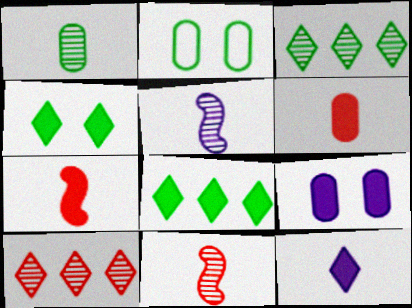[[7, 8, 9]]